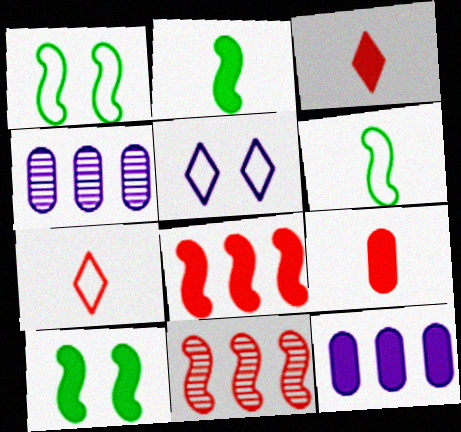[[1, 3, 4], 
[3, 10, 12], 
[4, 7, 10]]